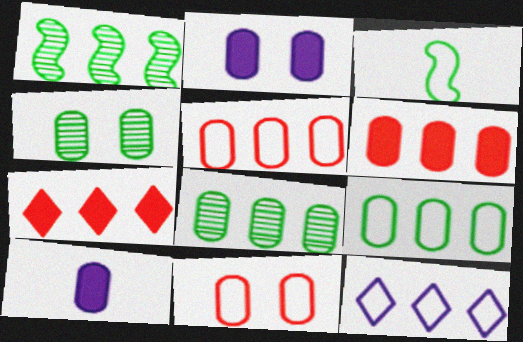[[1, 6, 12], 
[2, 4, 11], 
[3, 11, 12], 
[4, 5, 10], 
[8, 10, 11]]